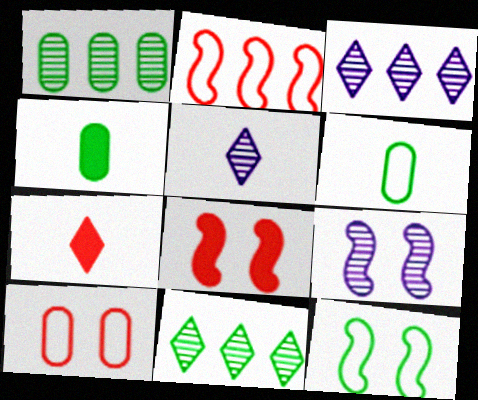[[3, 6, 8], 
[4, 11, 12], 
[8, 9, 12]]